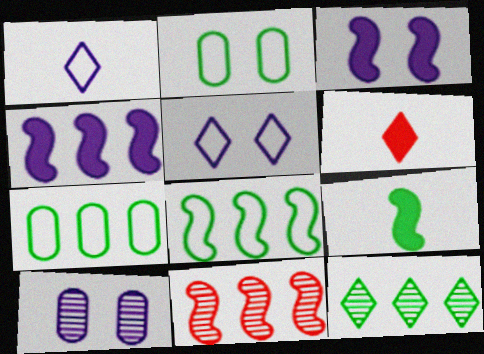[[1, 4, 10], 
[2, 9, 12], 
[3, 5, 10], 
[4, 8, 11], 
[5, 6, 12], 
[6, 8, 10]]